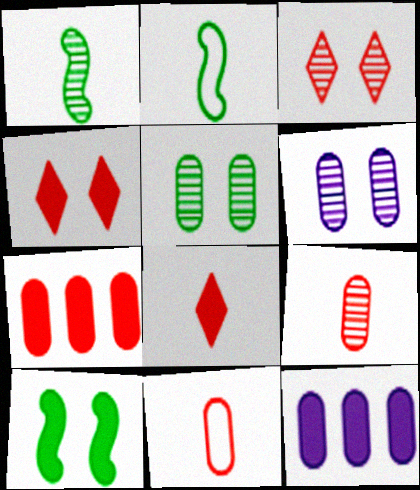[[2, 3, 12], 
[5, 11, 12], 
[8, 10, 12]]